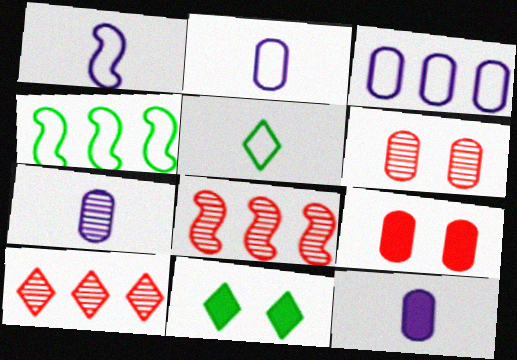[[2, 7, 12], 
[2, 8, 11]]